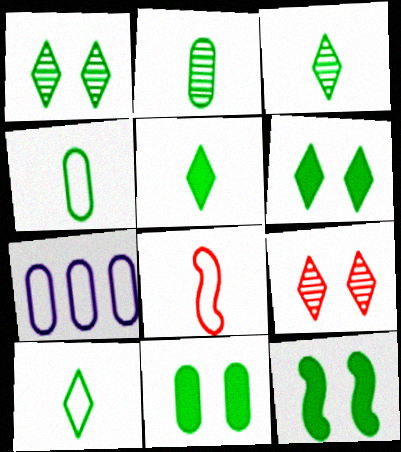[[3, 5, 10], 
[6, 11, 12]]